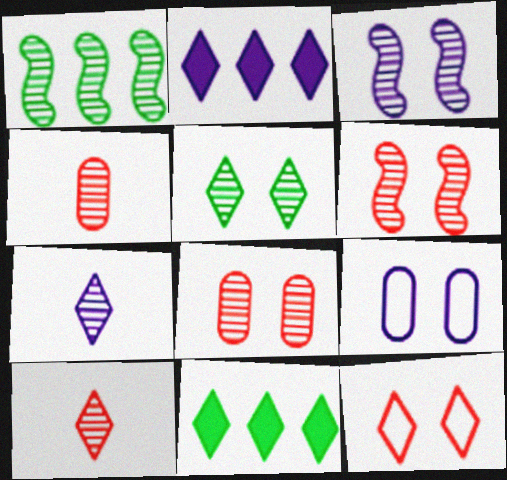[[1, 7, 8], 
[3, 5, 8], 
[7, 11, 12]]